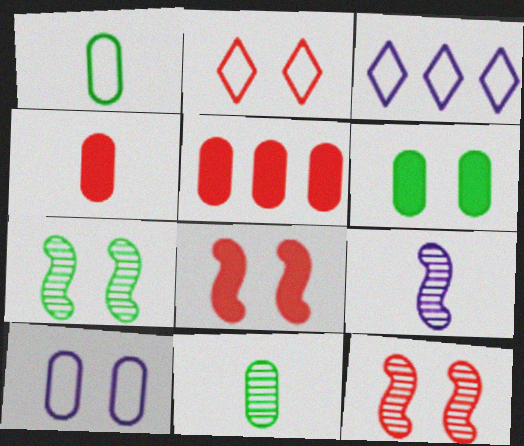[[3, 4, 7], 
[3, 8, 11], 
[5, 10, 11]]